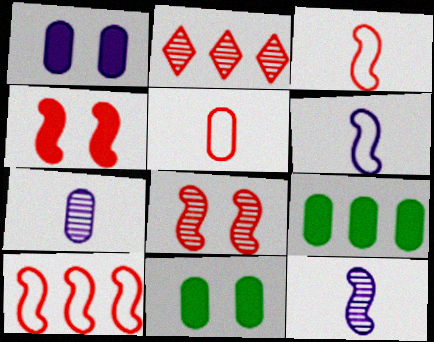[[2, 4, 5], 
[2, 6, 11]]